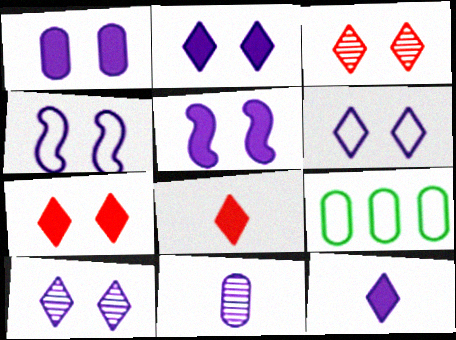[[1, 2, 5], 
[1, 4, 10], 
[2, 6, 10]]